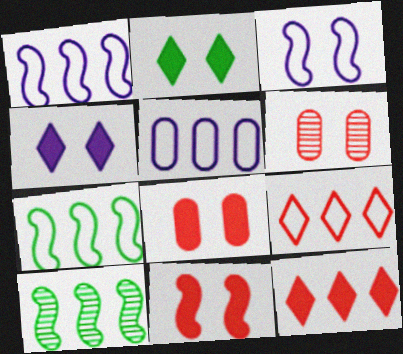[[2, 3, 6], 
[5, 7, 9], 
[5, 10, 12]]